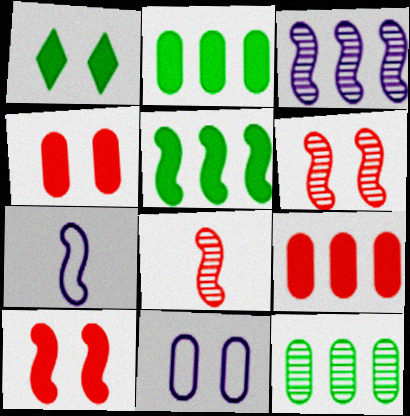[[1, 6, 11], 
[5, 6, 7]]